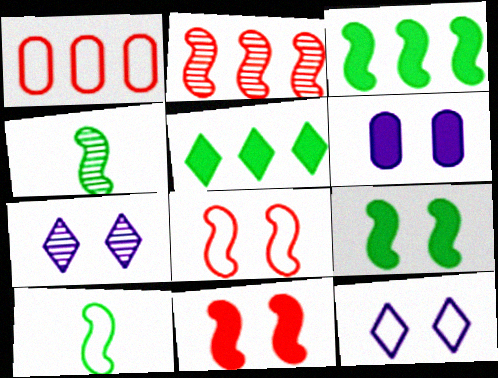[[1, 10, 12]]